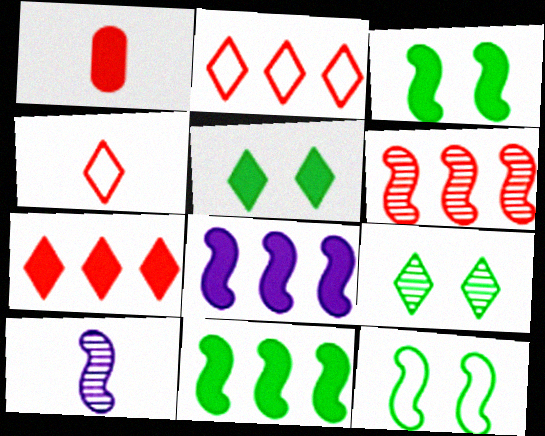[[1, 5, 8]]